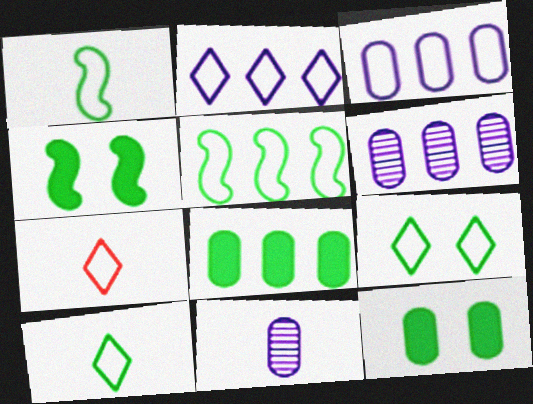[[2, 7, 9], 
[4, 6, 7]]